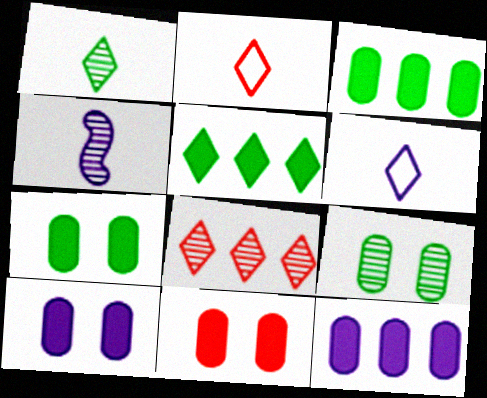[[4, 8, 9], 
[7, 10, 11]]